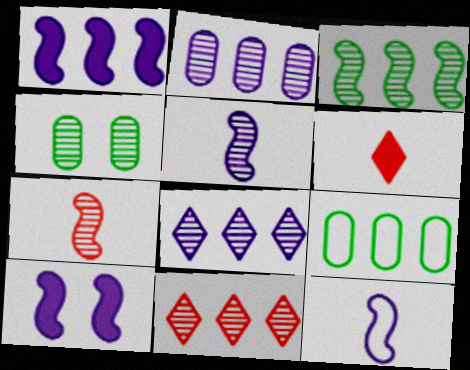[[1, 9, 11], 
[2, 3, 11], 
[4, 5, 11], 
[4, 7, 8]]